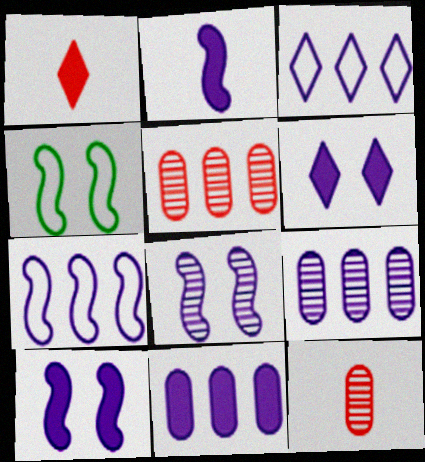[[1, 4, 9], 
[2, 6, 11], 
[2, 7, 8]]